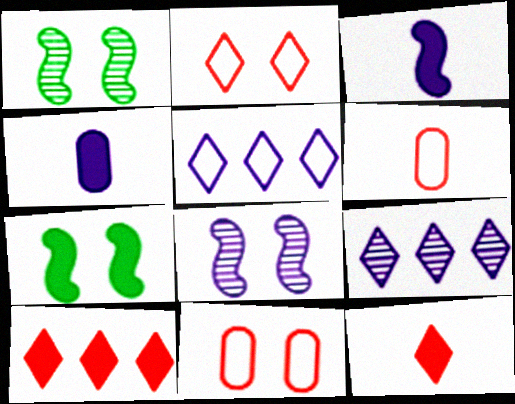[[4, 5, 8], 
[4, 7, 10], 
[6, 7, 9]]